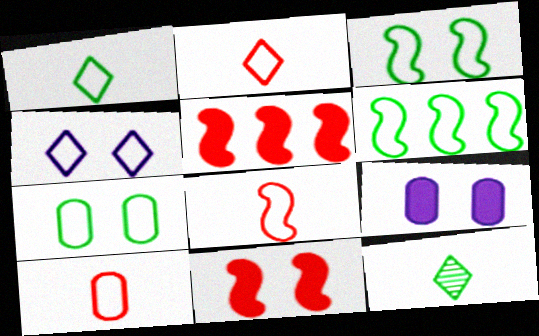[[1, 6, 7], 
[2, 8, 10], 
[4, 6, 10]]